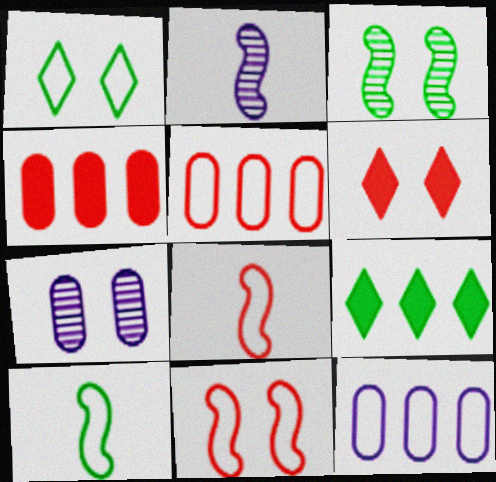[[1, 2, 4], 
[1, 8, 12], 
[7, 8, 9]]